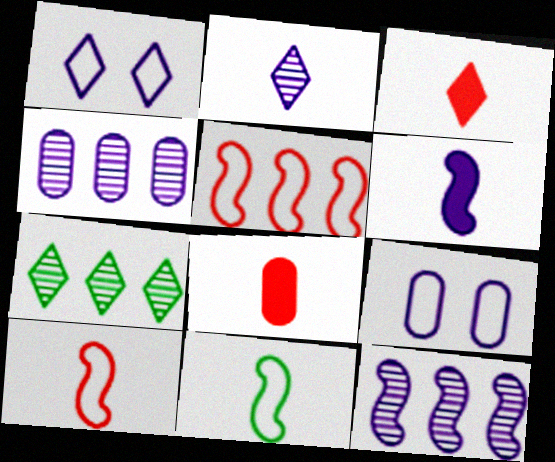[[1, 3, 7], 
[1, 4, 6], 
[2, 8, 11]]